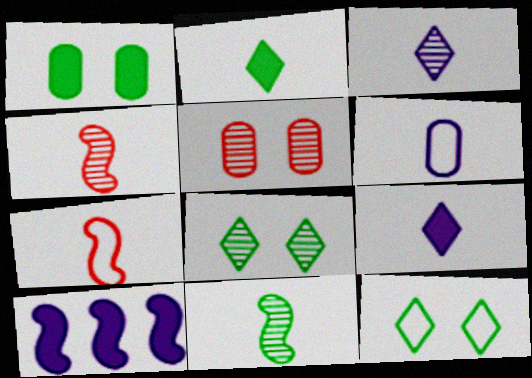[[2, 4, 6]]